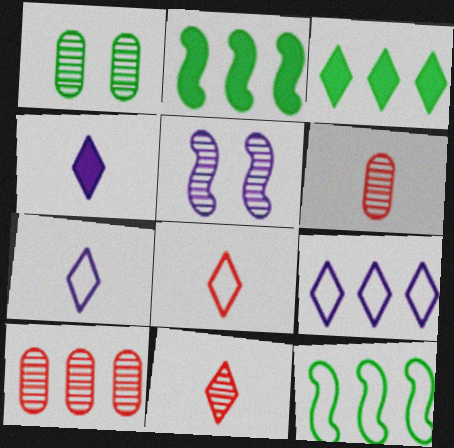[[2, 9, 10]]